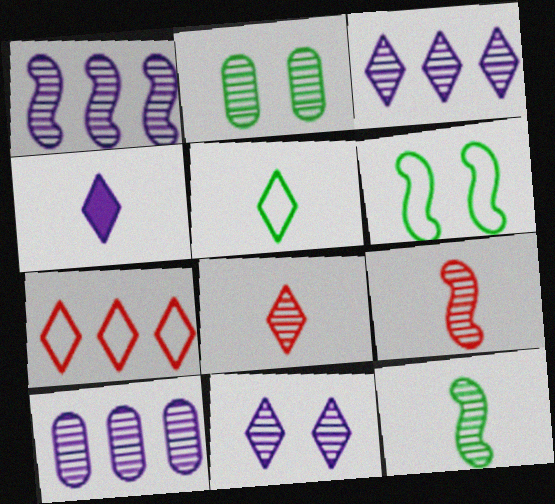[[1, 2, 8], 
[1, 3, 10], 
[2, 3, 9], 
[4, 5, 8]]